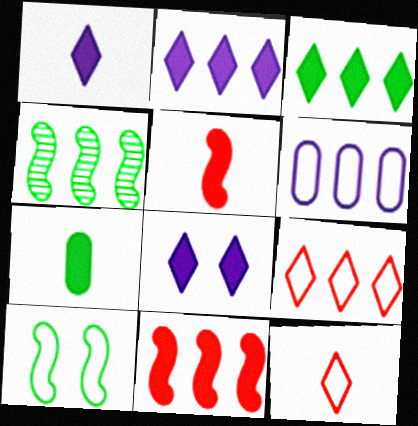[[1, 2, 8], 
[1, 5, 7], 
[6, 10, 12], 
[7, 8, 11]]